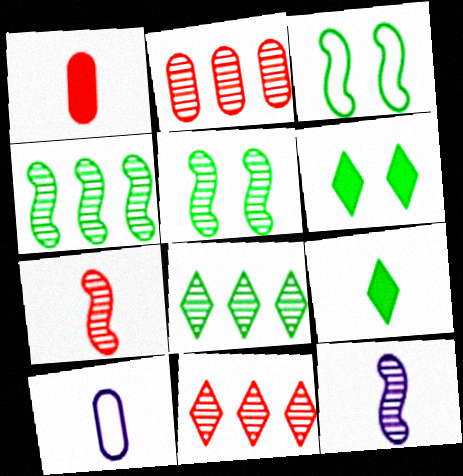[[7, 9, 10]]